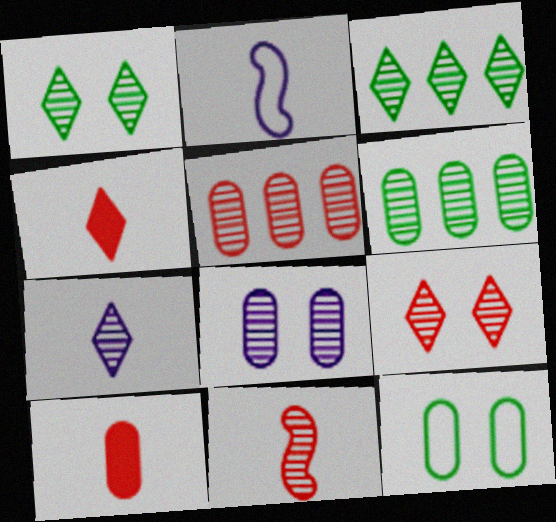[[3, 7, 9], 
[3, 8, 11], 
[5, 9, 11]]